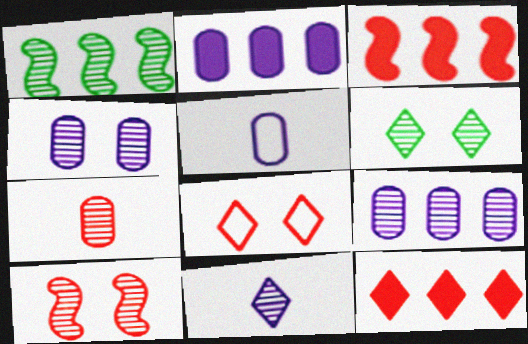[[2, 4, 5], 
[3, 5, 6], 
[3, 7, 8], 
[4, 6, 10]]